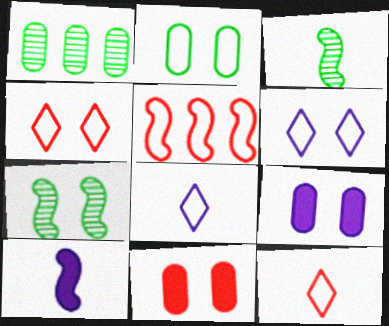[[1, 4, 10], 
[2, 5, 8], 
[4, 7, 9], 
[5, 7, 10], 
[6, 7, 11]]